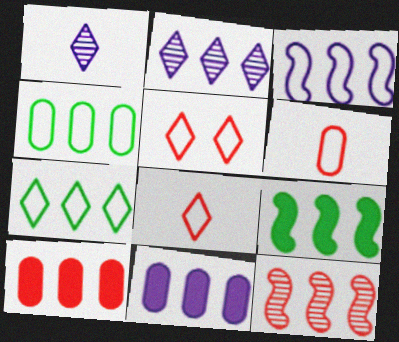[[2, 3, 11], 
[3, 9, 12], 
[7, 11, 12]]